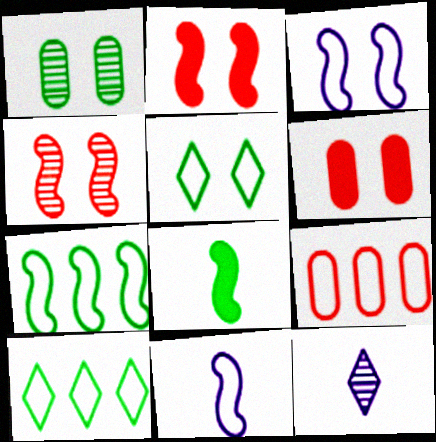[[1, 8, 10], 
[5, 9, 11], 
[6, 7, 12]]